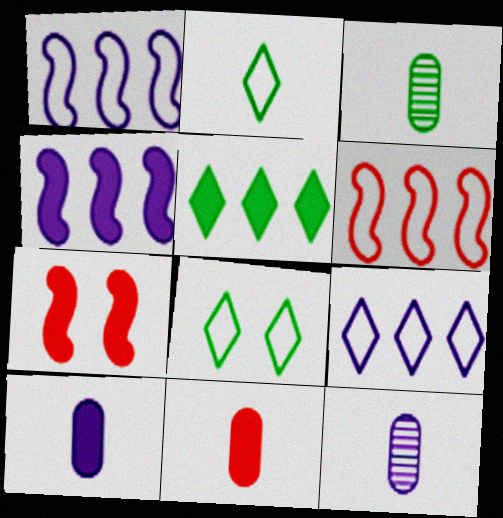[[3, 7, 9], 
[5, 7, 10]]